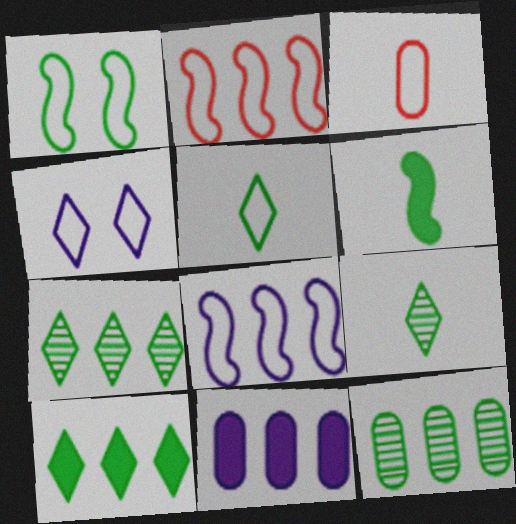[[2, 7, 11]]